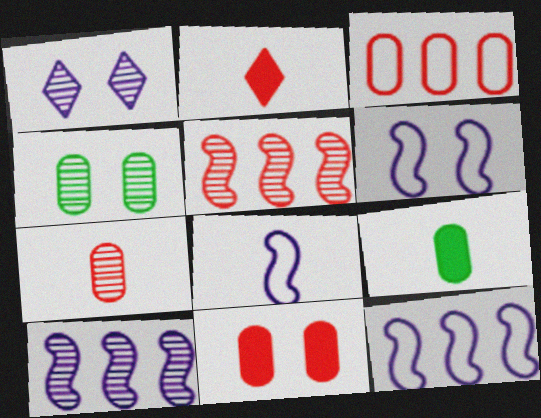[[2, 4, 12], 
[3, 7, 11], 
[6, 8, 12]]